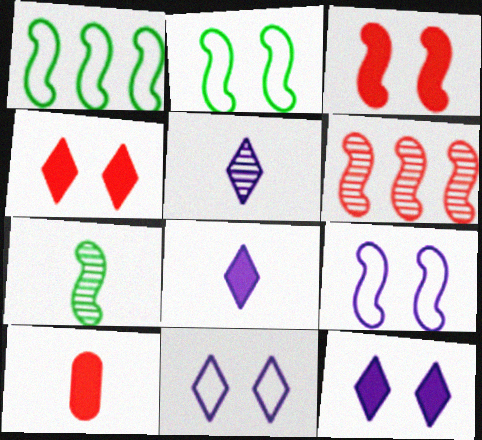[]